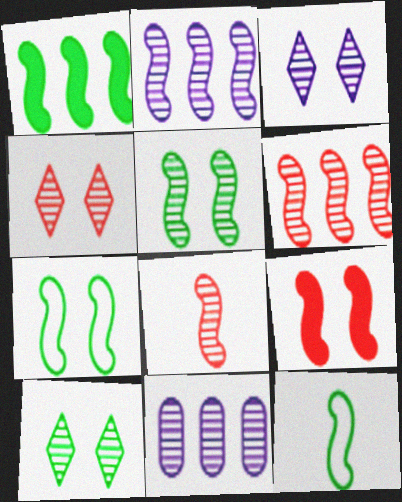[[1, 5, 12], 
[2, 5, 8], 
[2, 9, 12], 
[3, 4, 10], 
[8, 10, 11]]